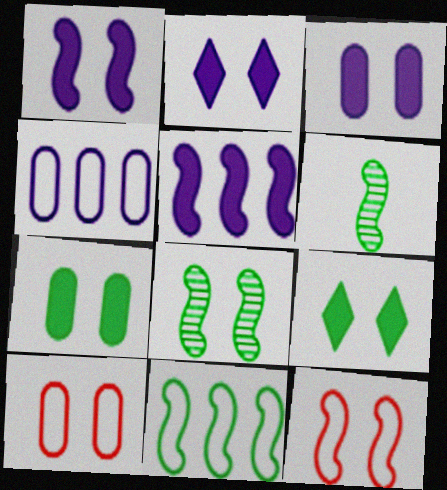[[1, 2, 3], 
[1, 8, 12], 
[2, 8, 10], 
[5, 6, 12]]